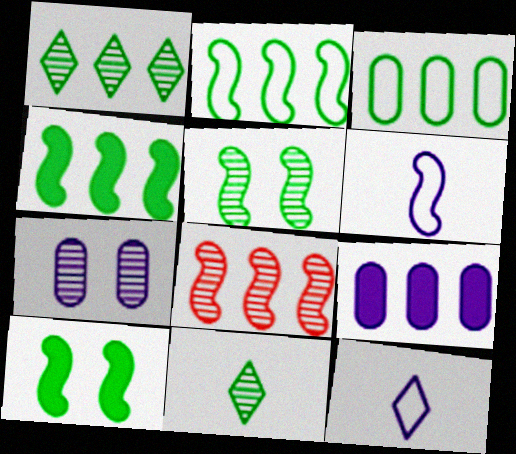[[1, 3, 4], 
[3, 10, 11], 
[6, 8, 10], 
[7, 8, 11]]